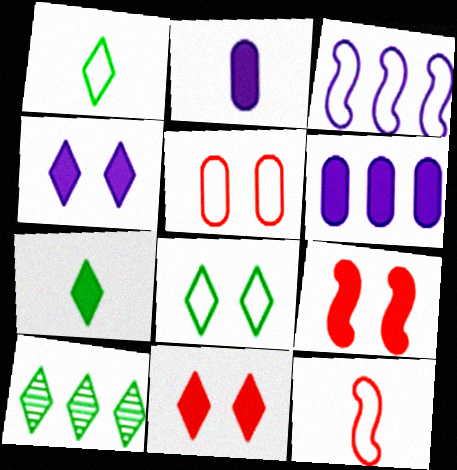[[1, 3, 5], 
[6, 7, 9], 
[7, 8, 10]]